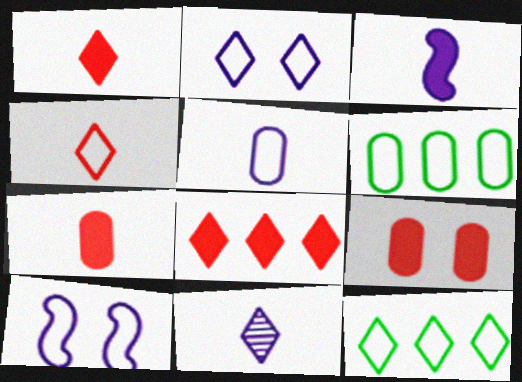[[2, 4, 12], 
[3, 5, 11], 
[4, 6, 10]]